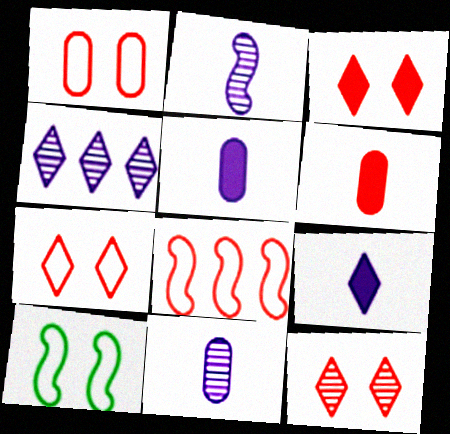[[3, 7, 12], 
[4, 6, 10], 
[6, 8, 12]]